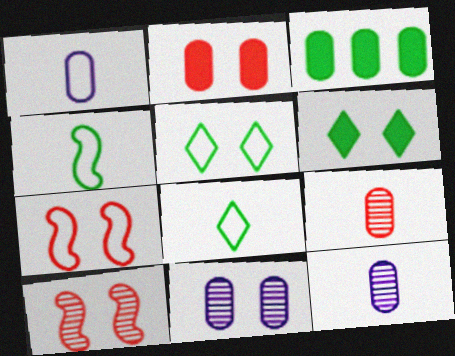[[6, 7, 11]]